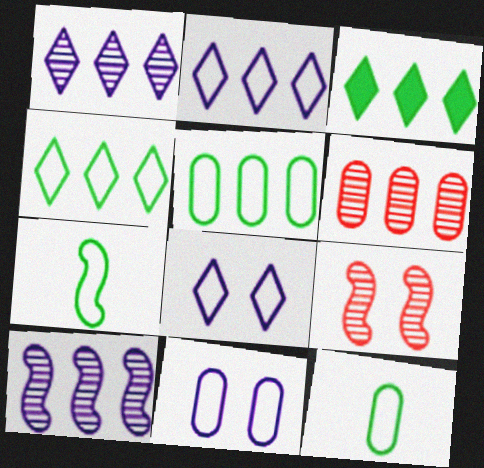[]